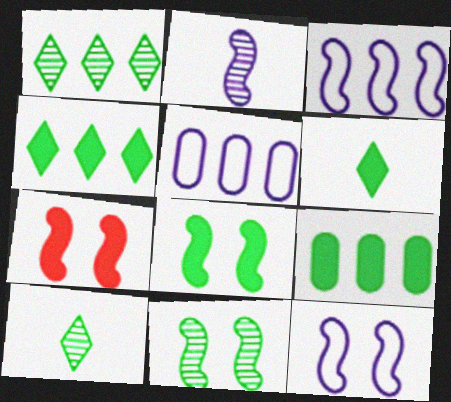[[5, 7, 10], 
[6, 8, 9], 
[7, 11, 12]]